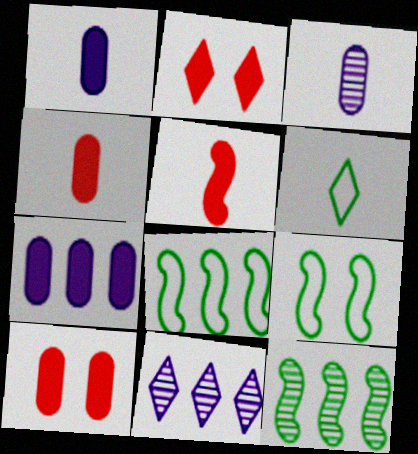[[2, 3, 8], 
[2, 6, 11], 
[3, 5, 6], 
[4, 9, 11]]